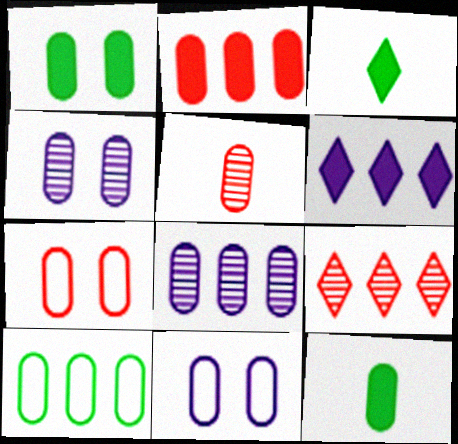[[1, 4, 7], 
[2, 5, 7], 
[2, 8, 10], 
[7, 8, 12]]